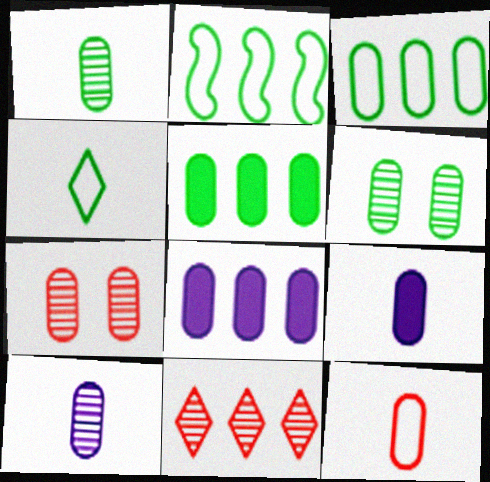[[1, 9, 12], 
[2, 8, 11], 
[3, 7, 9], 
[6, 8, 12]]